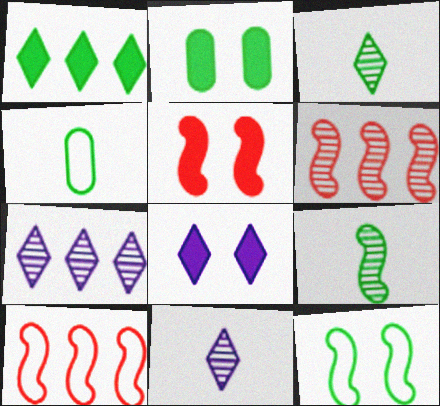[[2, 5, 8], 
[2, 10, 11], 
[4, 5, 7], 
[4, 6, 8]]